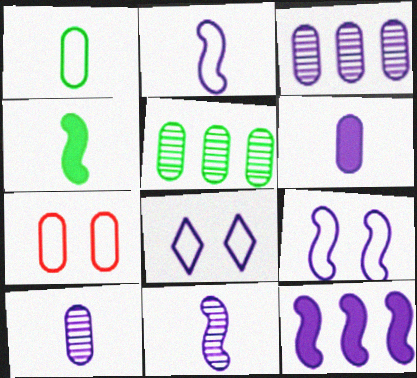[[5, 6, 7], 
[8, 10, 12], 
[9, 11, 12]]